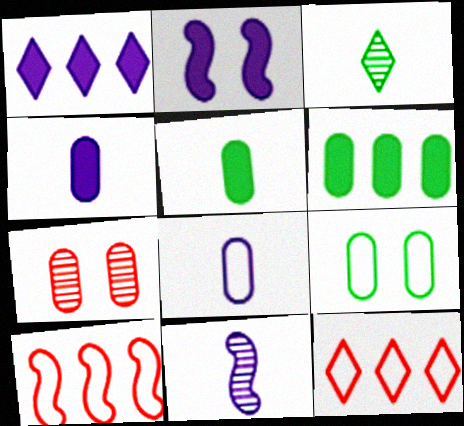[[1, 2, 4], 
[6, 7, 8]]